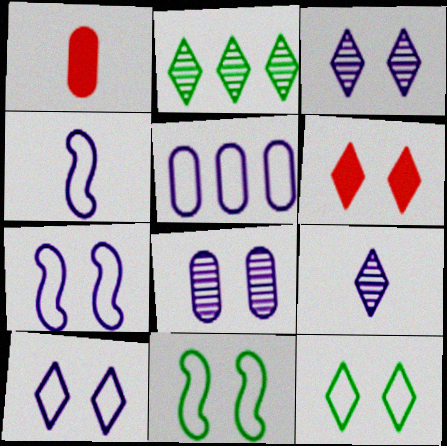[[1, 2, 7], 
[3, 6, 12], 
[4, 5, 10], 
[6, 8, 11]]